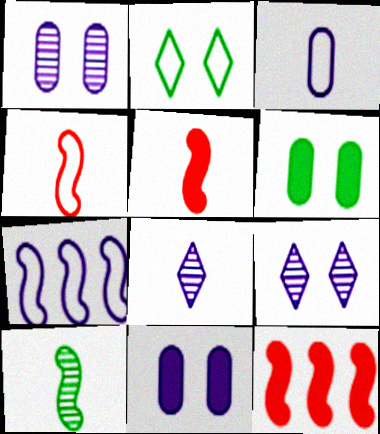[[7, 8, 11]]